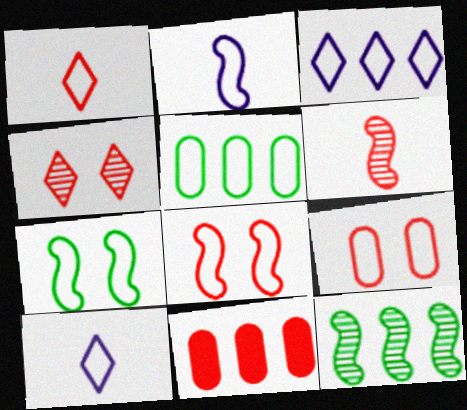[[3, 11, 12], 
[5, 8, 10]]